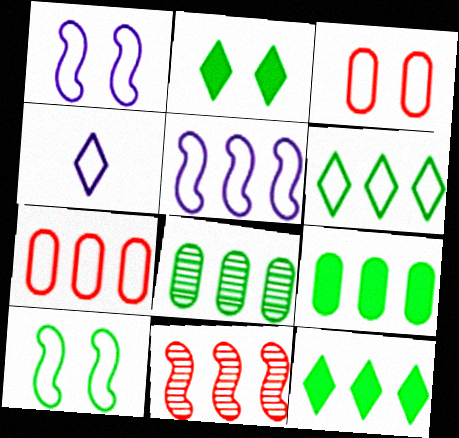[[4, 7, 10], 
[5, 6, 7]]